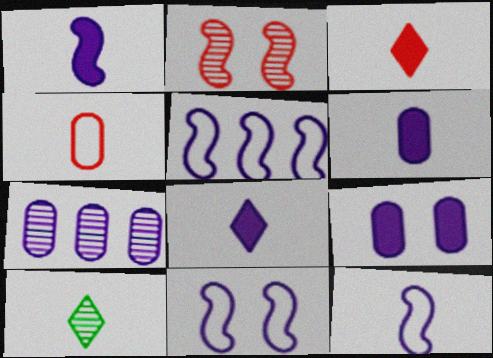[[1, 4, 10], 
[1, 6, 8], 
[2, 7, 10], 
[5, 11, 12], 
[7, 8, 11]]